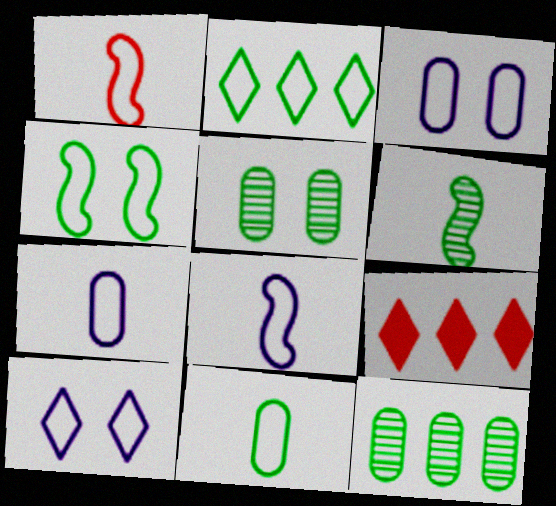[[1, 2, 3], 
[2, 4, 11], 
[3, 6, 9], 
[5, 8, 9]]